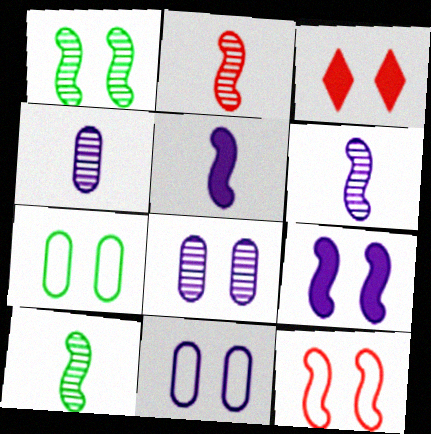[[1, 3, 11], 
[1, 9, 12], 
[2, 6, 10]]